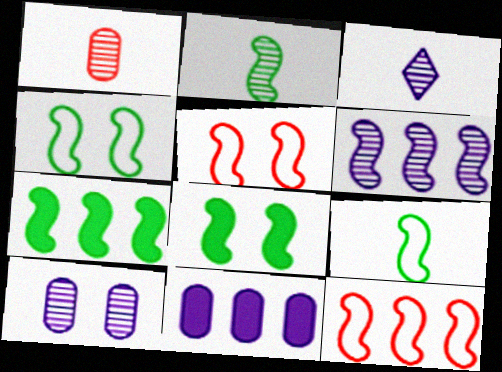[[1, 2, 3], 
[2, 4, 7], 
[3, 6, 10], 
[6, 7, 12]]